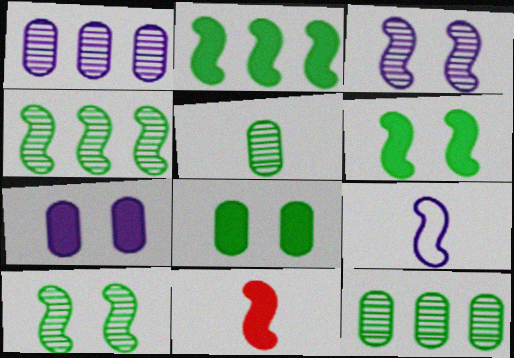[]